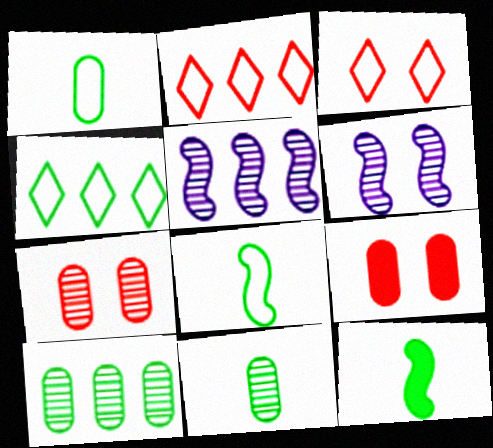[]